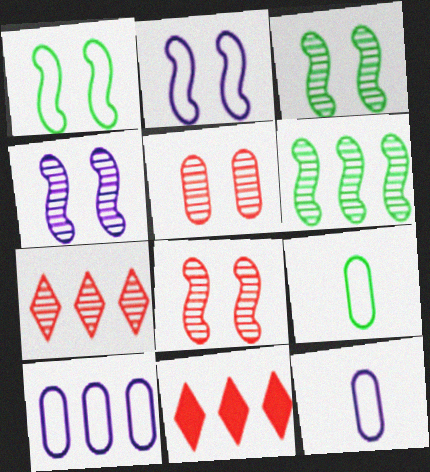[[3, 4, 8], 
[3, 11, 12], 
[4, 9, 11], 
[6, 10, 11]]